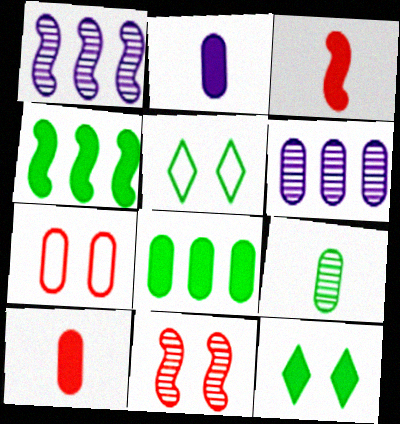[[1, 5, 10], 
[3, 5, 6], 
[4, 5, 9]]